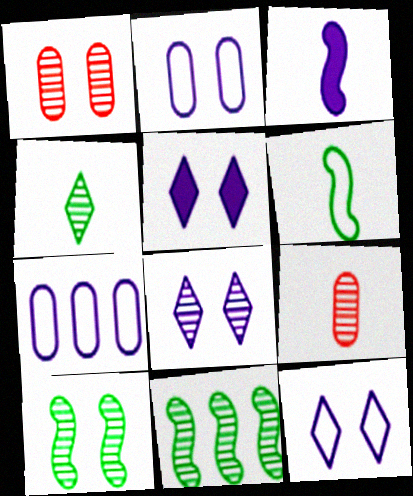[[1, 8, 10], 
[3, 7, 8], 
[5, 8, 12], 
[8, 9, 11]]